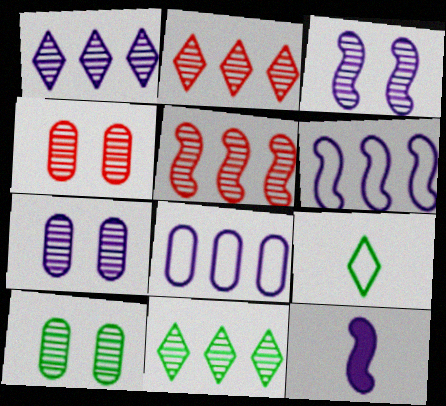[[1, 2, 11], 
[3, 6, 12], 
[4, 7, 10]]